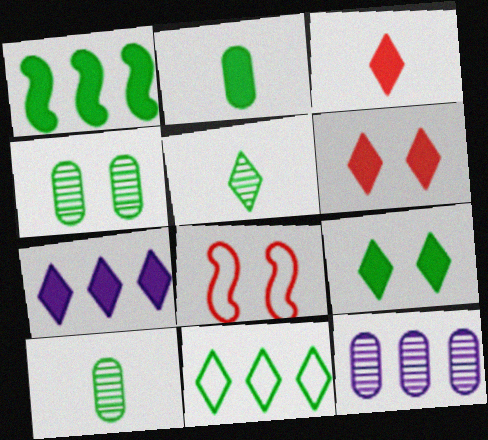[[1, 2, 9], 
[3, 7, 9], 
[5, 9, 11], 
[7, 8, 10]]